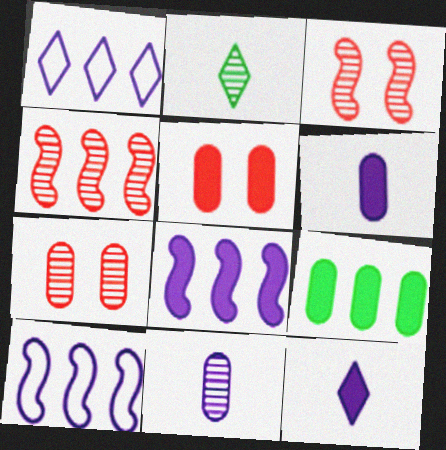[[1, 4, 9], 
[2, 5, 10], 
[5, 6, 9]]